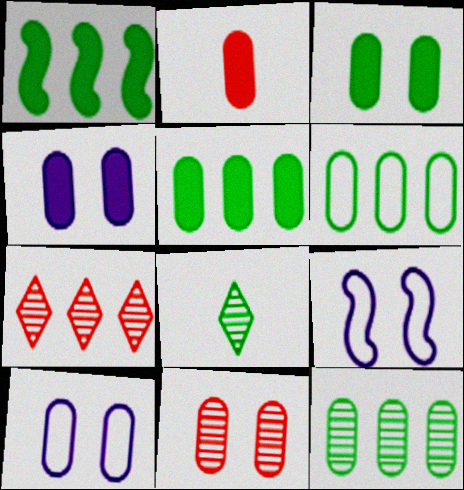[[2, 4, 5], 
[2, 10, 12], 
[3, 10, 11], 
[5, 6, 12]]